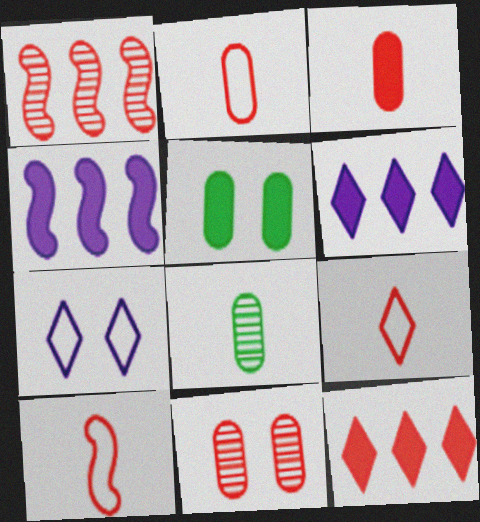[[2, 9, 10], 
[10, 11, 12]]